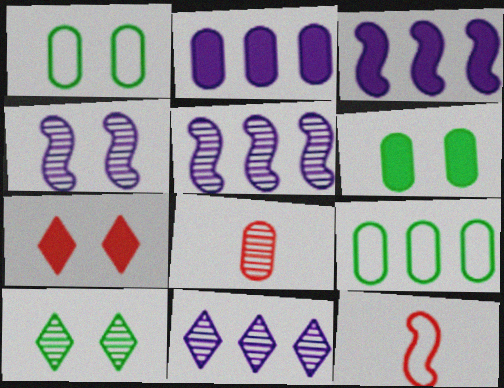[[1, 2, 8], 
[1, 4, 7], 
[2, 10, 12], 
[5, 8, 10], 
[6, 11, 12]]